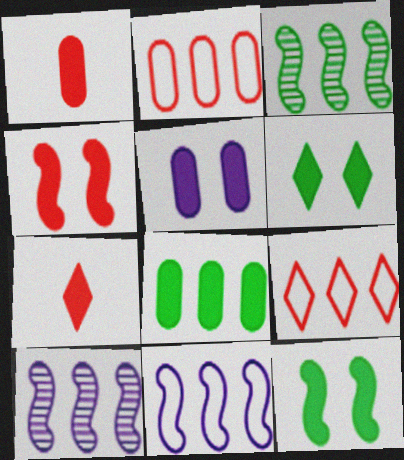[[1, 5, 8], 
[4, 5, 6], 
[8, 9, 10]]